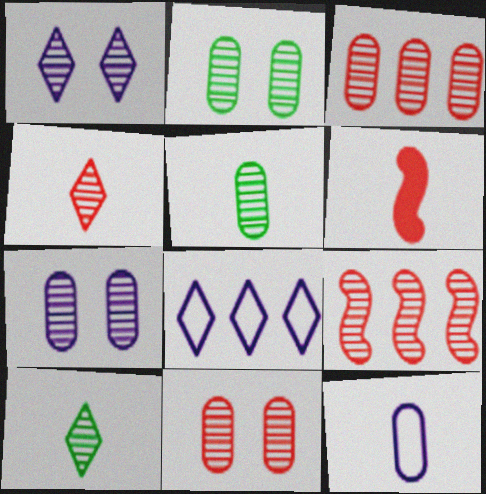[[1, 5, 9], 
[2, 6, 8], 
[2, 7, 11], 
[3, 5, 7], 
[4, 9, 11], 
[6, 10, 12], 
[7, 9, 10]]